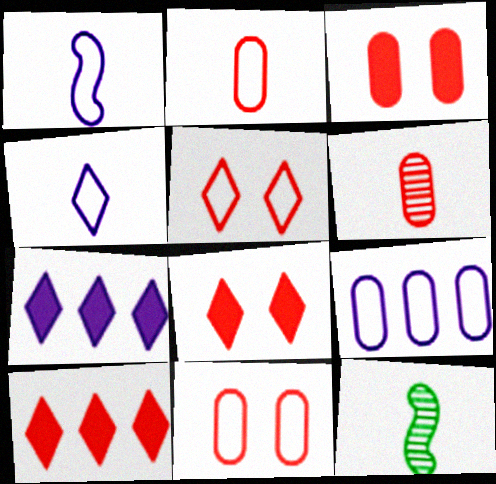[[7, 11, 12], 
[8, 9, 12]]